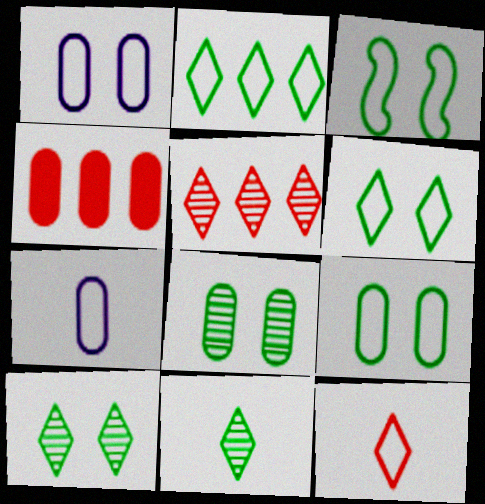[[3, 6, 9], 
[4, 7, 8]]